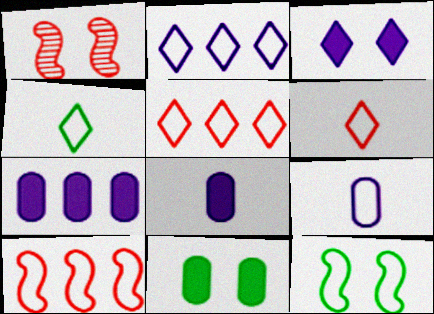[[1, 4, 7], 
[5, 9, 12]]